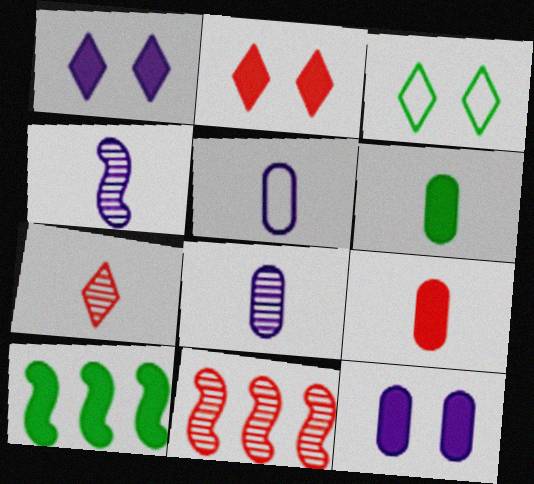[[1, 9, 10]]